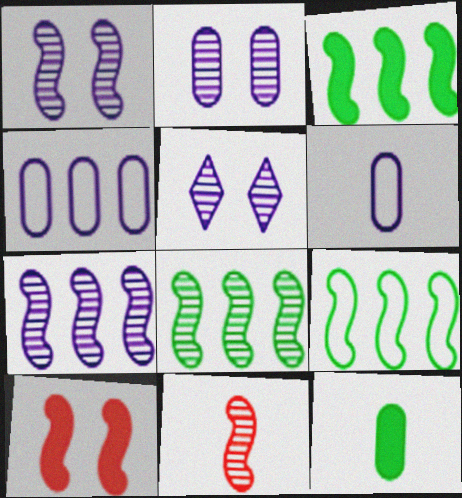[[1, 2, 5], 
[1, 8, 11], 
[3, 8, 9]]